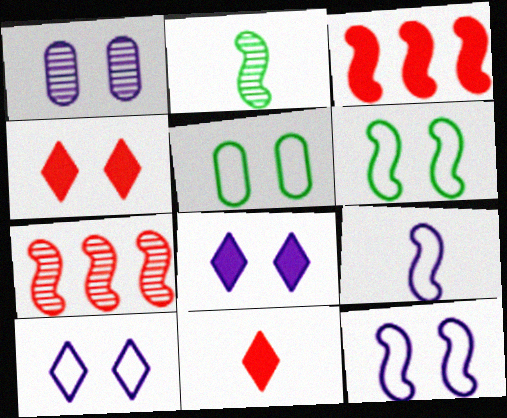[[1, 4, 6], 
[1, 8, 12], 
[2, 3, 12]]